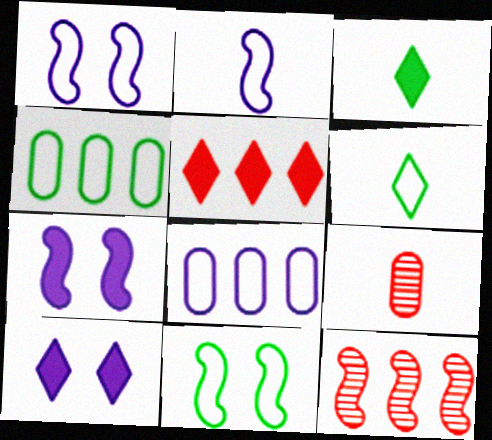[[2, 3, 9], 
[3, 5, 10], 
[4, 6, 11]]